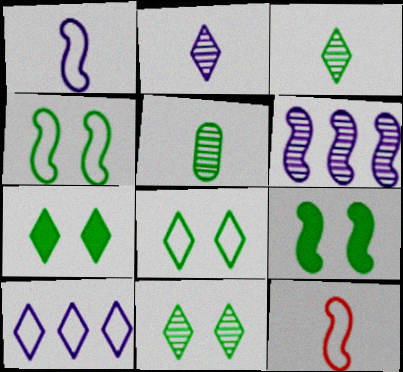[[6, 9, 12], 
[7, 8, 11]]